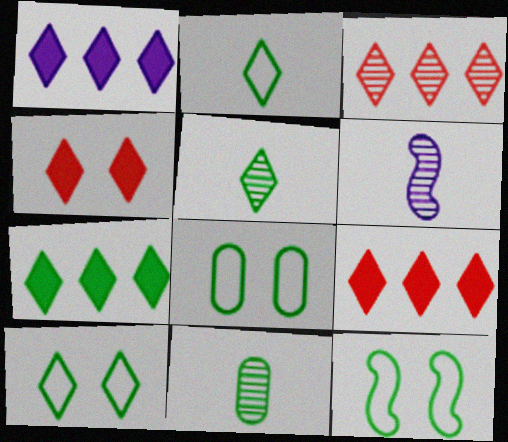[[1, 7, 9], 
[5, 7, 10], 
[6, 8, 9], 
[7, 11, 12], 
[8, 10, 12]]